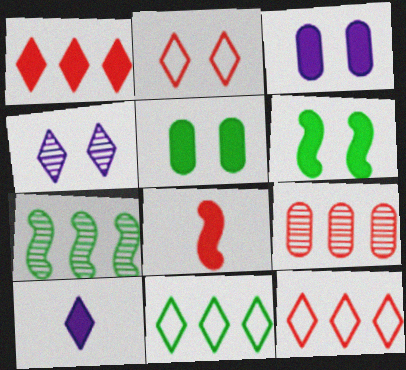[[2, 8, 9]]